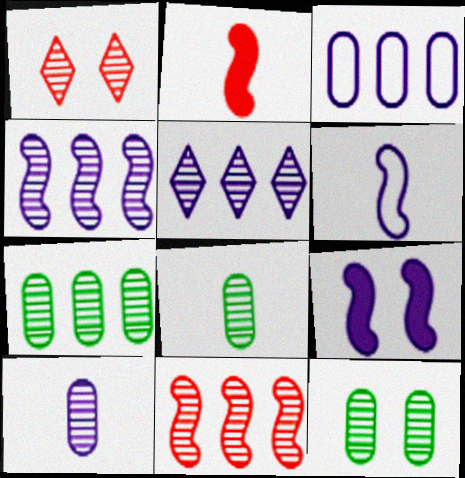[[1, 4, 8], 
[4, 6, 9], 
[5, 7, 11], 
[7, 8, 12]]